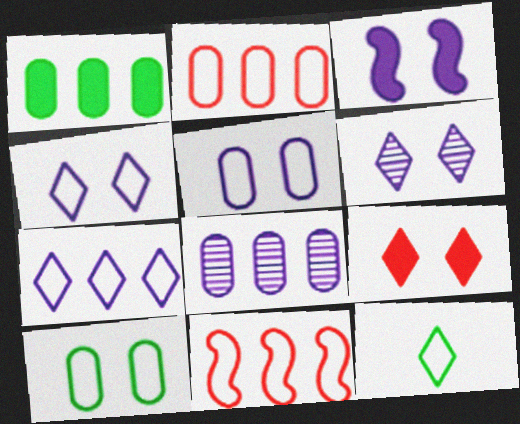[[1, 2, 8], 
[3, 5, 6], 
[5, 11, 12]]